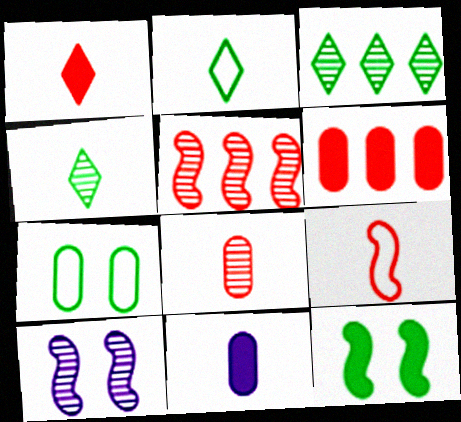[[1, 8, 9], 
[2, 6, 10], 
[3, 8, 10], 
[4, 9, 11]]